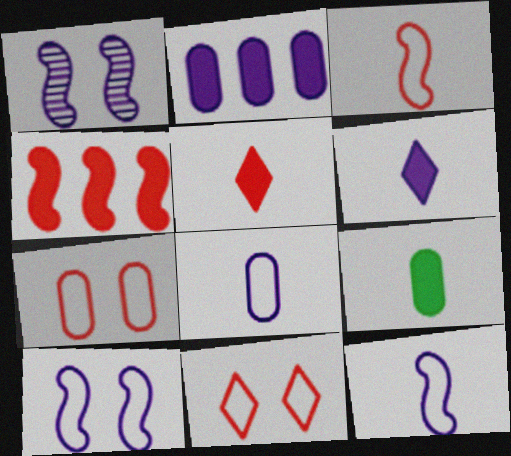[]